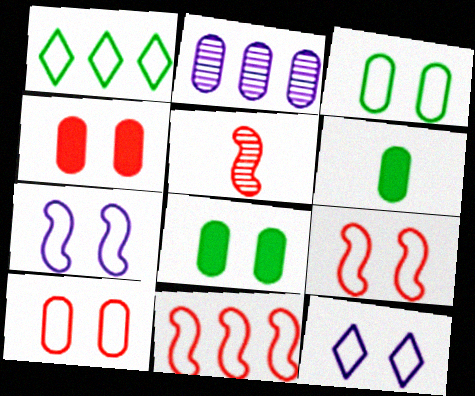[[2, 6, 10], 
[3, 9, 12]]